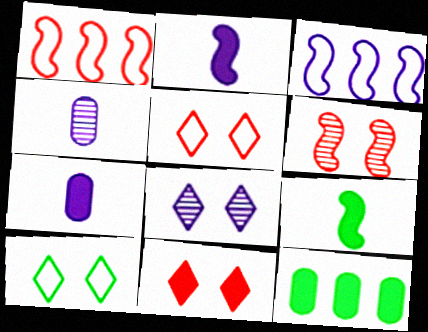[[2, 11, 12], 
[3, 6, 9], 
[3, 7, 8], 
[8, 10, 11]]